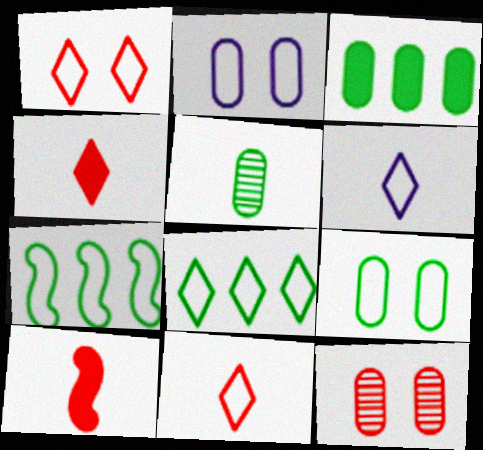[[1, 6, 8], 
[2, 7, 11], 
[3, 5, 9], 
[5, 6, 10]]